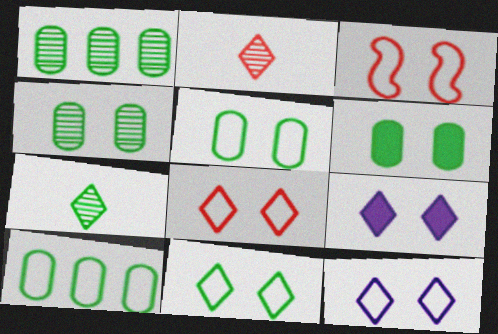[[3, 4, 9], 
[3, 5, 12], 
[4, 5, 6], 
[8, 11, 12]]